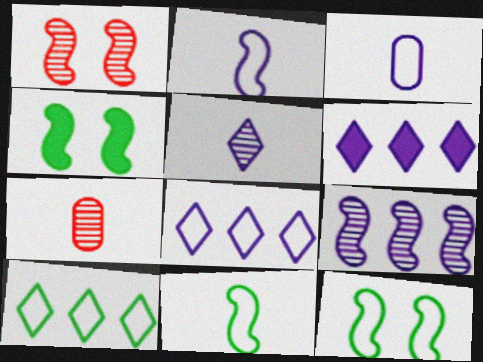[[4, 7, 8], 
[6, 7, 12]]